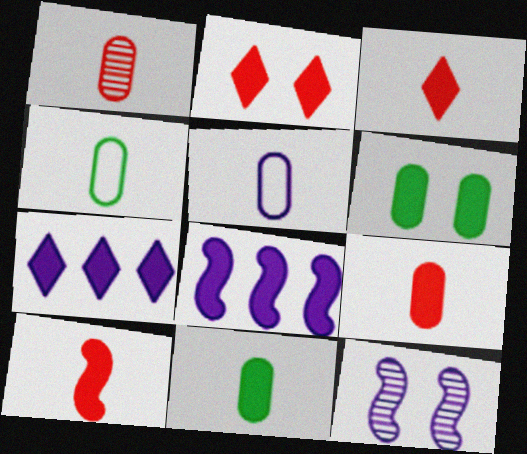[[1, 5, 11], 
[2, 8, 11], 
[3, 6, 8], 
[3, 9, 10], 
[5, 7, 12], 
[6, 7, 10]]